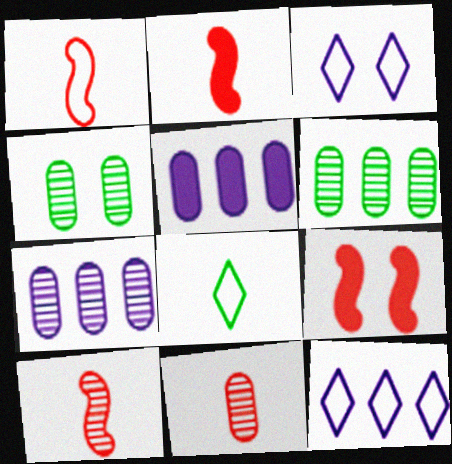[[1, 2, 10], 
[2, 3, 6], 
[2, 4, 12], 
[3, 4, 9], 
[4, 7, 11], 
[7, 8, 9]]